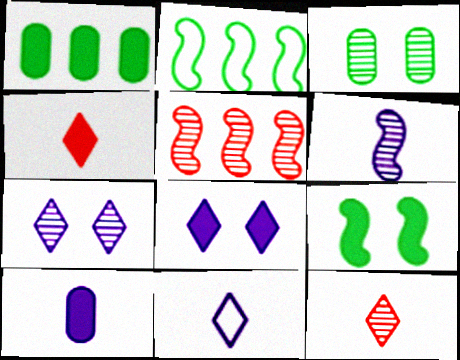[[6, 10, 11]]